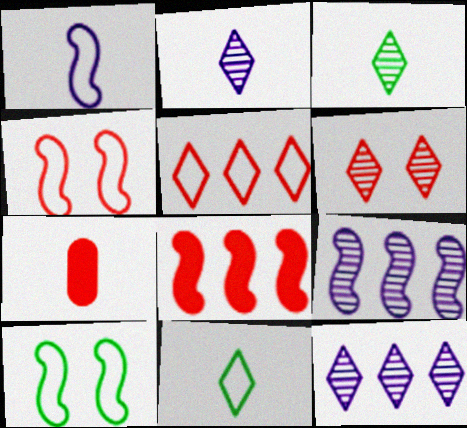[[1, 3, 7], 
[3, 6, 12], 
[7, 10, 12]]